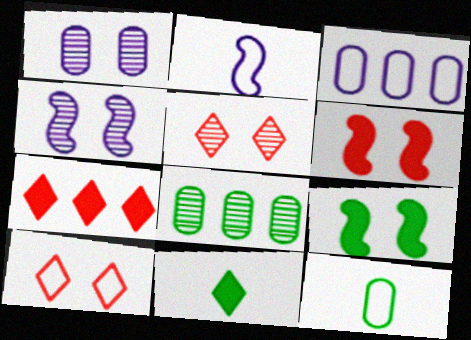[[1, 9, 10], 
[4, 7, 12]]